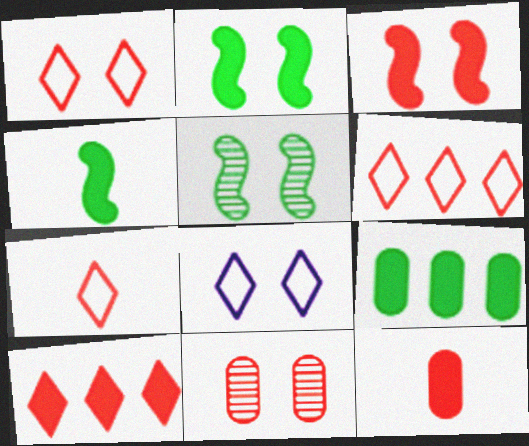[[1, 3, 11], 
[1, 6, 7], 
[2, 8, 11], 
[3, 10, 12]]